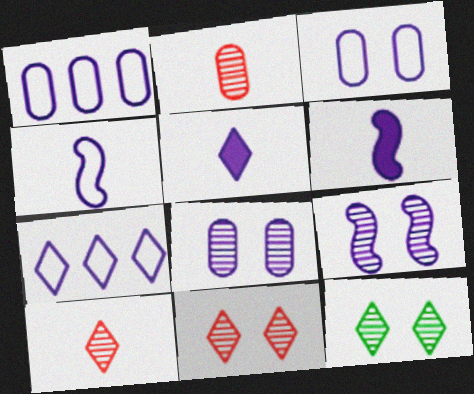[[1, 5, 9], 
[3, 4, 7], 
[6, 7, 8]]